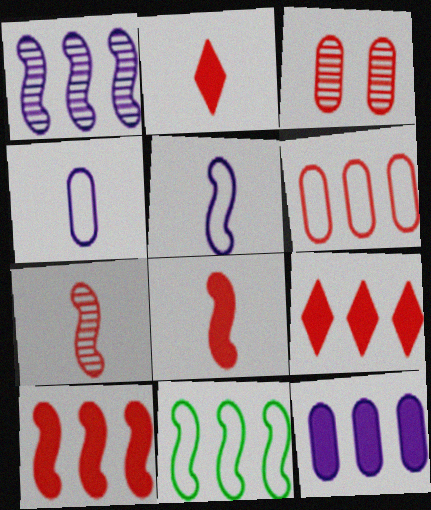[[1, 10, 11]]